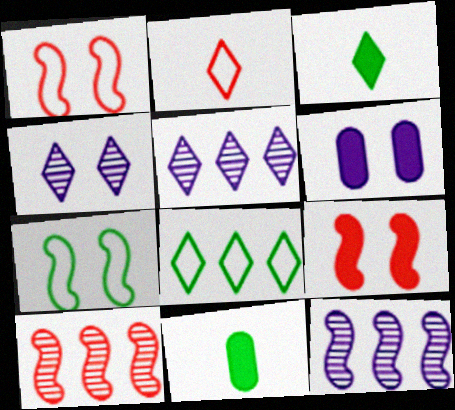[[1, 5, 11]]